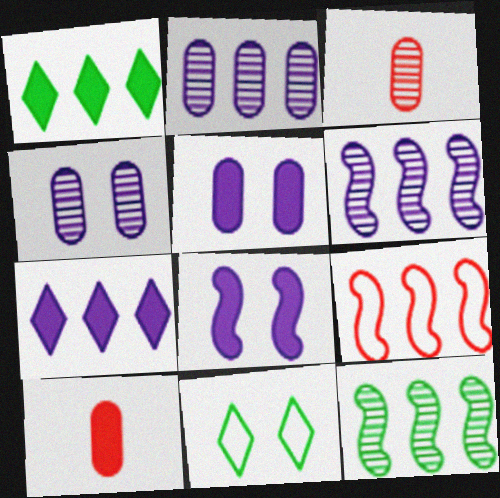[[1, 2, 9], 
[1, 8, 10], 
[6, 10, 11]]